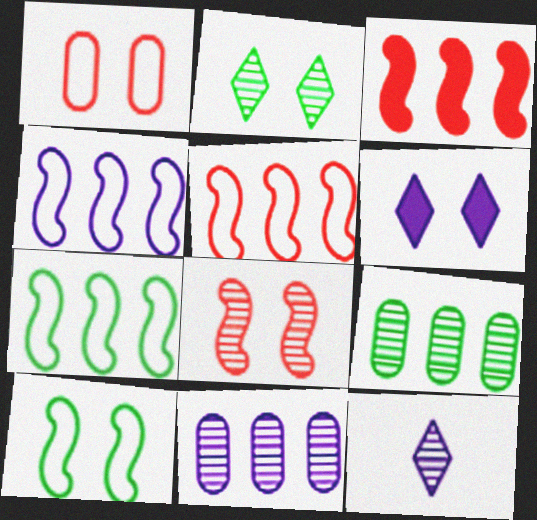[[4, 5, 7], 
[8, 9, 12]]